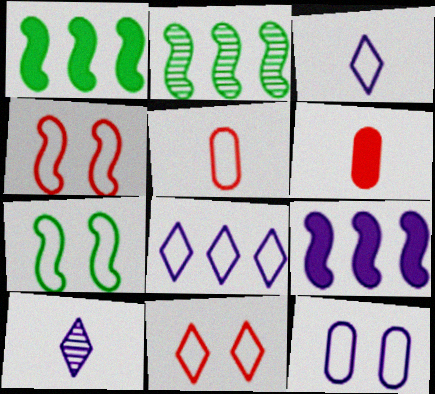[[5, 7, 8], 
[7, 11, 12], 
[9, 10, 12]]